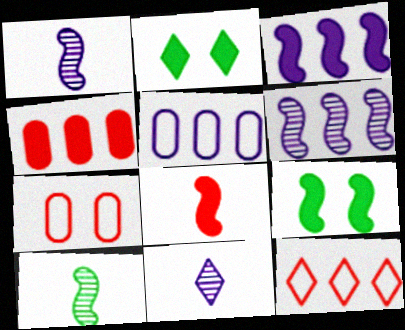[[2, 11, 12], 
[3, 8, 9]]